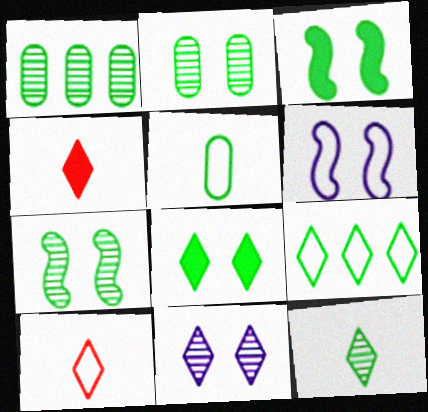[[1, 4, 6], 
[1, 7, 12], 
[4, 9, 11], 
[8, 9, 12]]